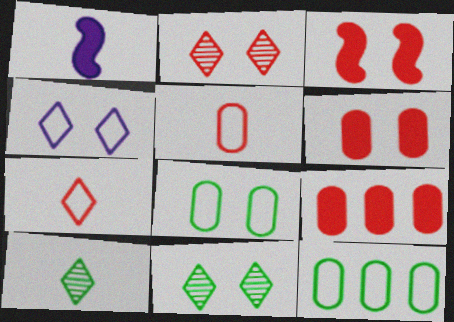[[1, 2, 12], 
[1, 5, 10]]